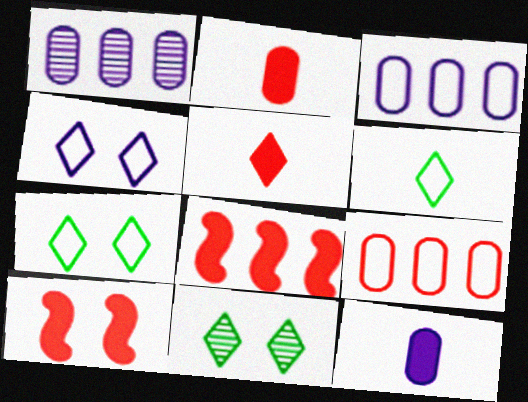[[1, 6, 10]]